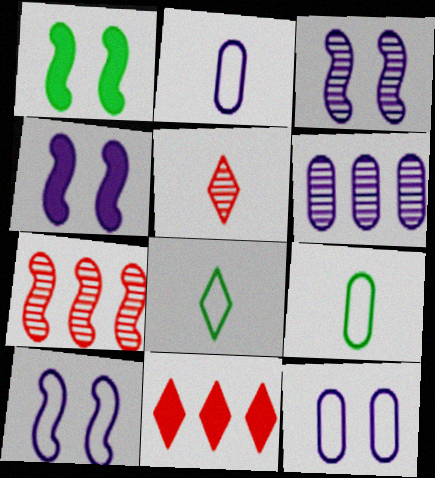[[3, 4, 10], 
[3, 9, 11]]